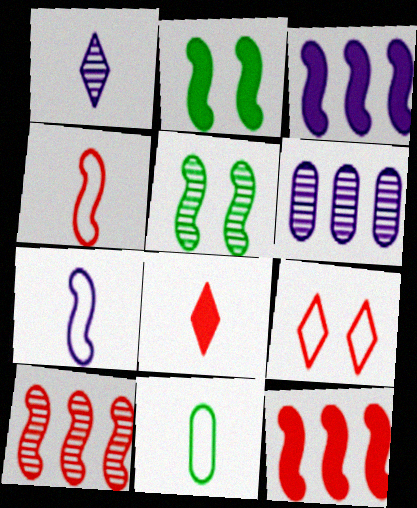[[2, 7, 10], 
[3, 4, 5], 
[5, 7, 12]]